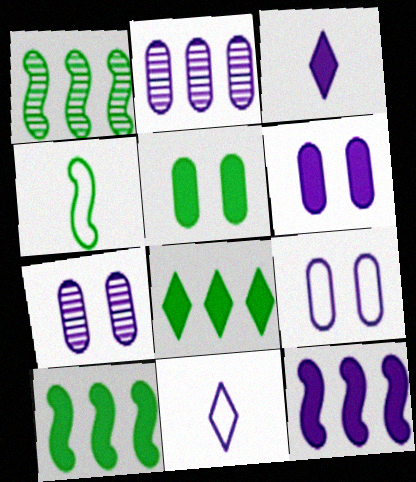[[3, 6, 12], 
[6, 7, 9], 
[7, 11, 12]]